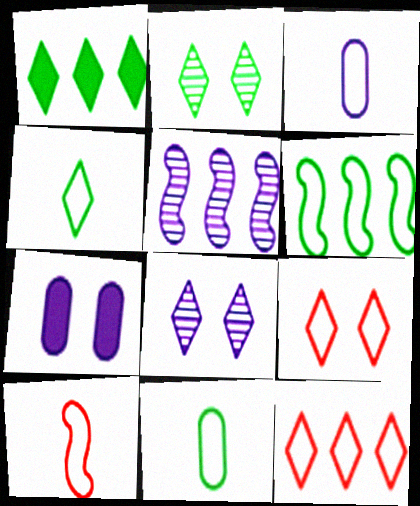[[1, 2, 4], 
[3, 4, 10], 
[3, 6, 9]]